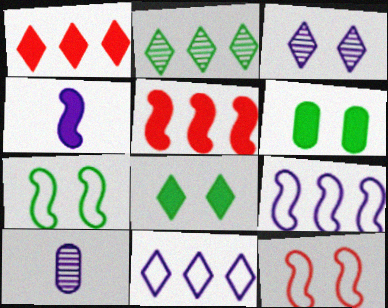[[1, 2, 11], 
[1, 4, 6], 
[1, 7, 10], 
[3, 6, 12]]